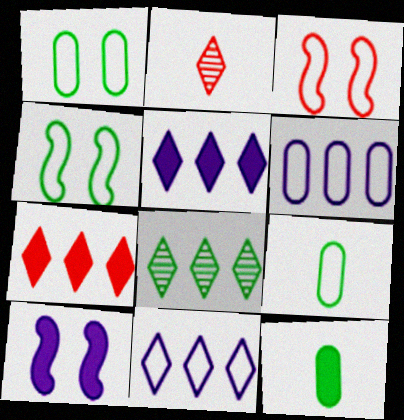[[3, 9, 11], 
[4, 8, 12], 
[7, 8, 11], 
[7, 10, 12]]